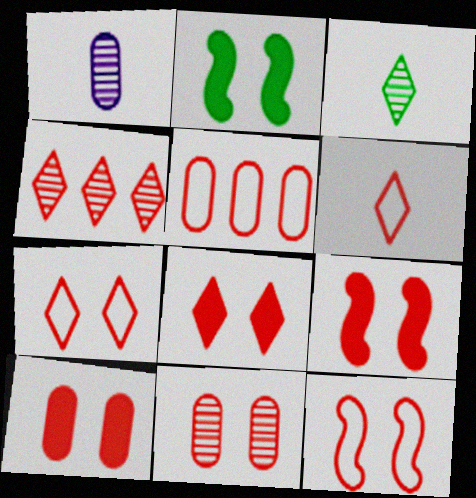[[4, 6, 8], 
[5, 6, 12], 
[7, 9, 11], 
[8, 9, 10], 
[8, 11, 12]]